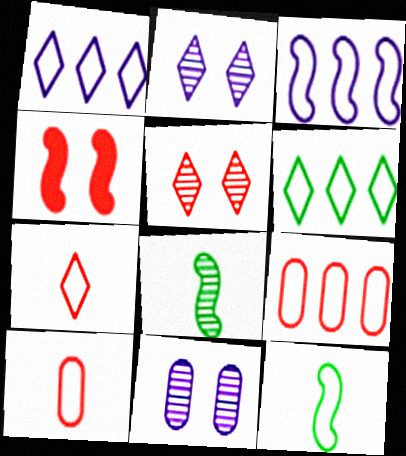[[3, 4, 8], 
[3, 6, 9]]